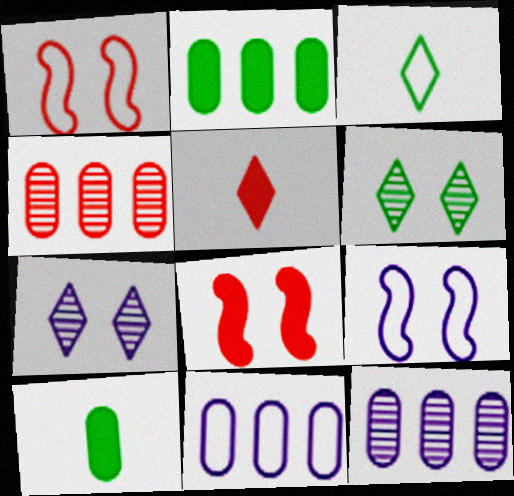[[1, 3, 11], 
[1, 4, 5], 
[2, 4, 11], 
[3, 8, 12]]